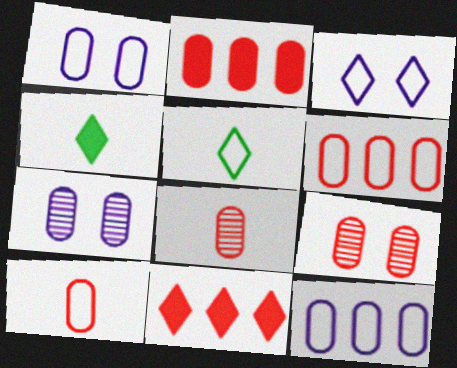[[2, 9, 10]]